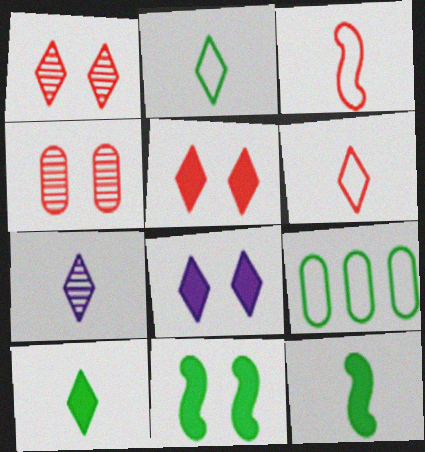[[6, 7, 10]]